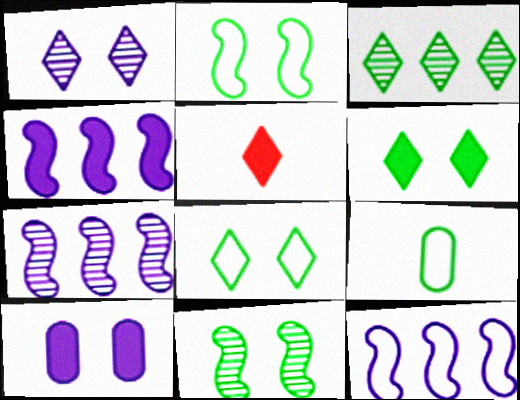[[4, 7, 12]]